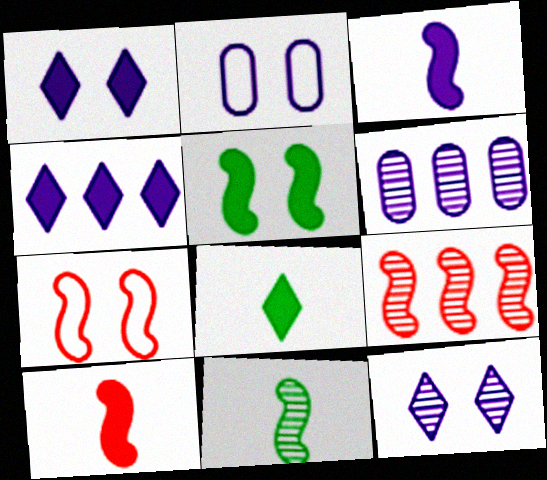[[2, 8, 9], 
[6, 7, 8], 
[7, 9, 10]]